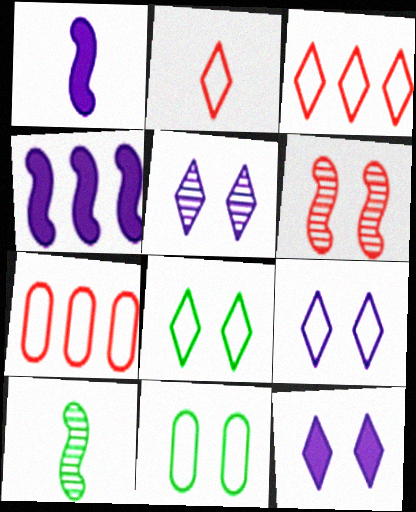[[5, 9, 12], 
[6, 11, 12], 
[7, 10, 12]]